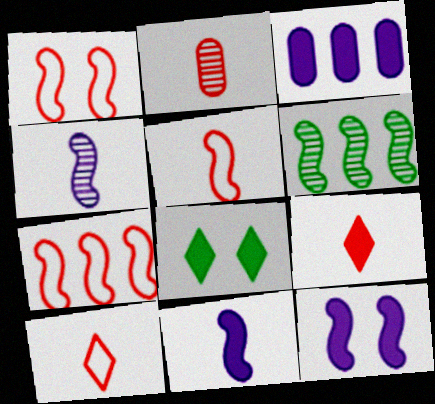[[1, 5, 7], 
[1, 6, 11], 
[2, 5, 9], 
[5, 6, 12]]